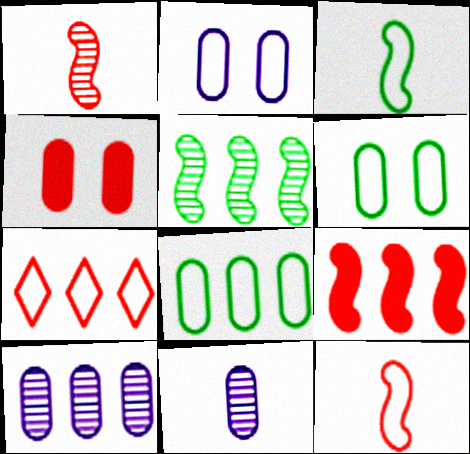[[1, 4, 7], 
[2, 3, 7], 
[4, 8, 11]]